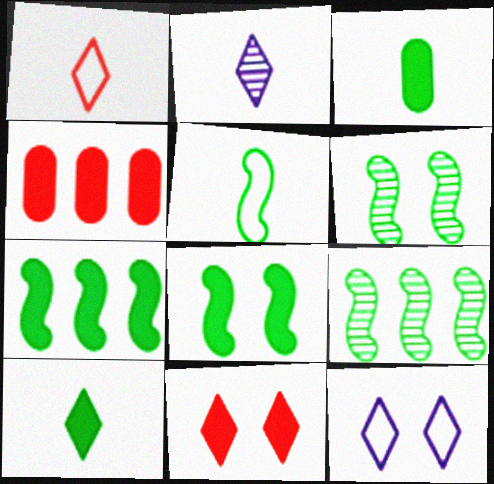[[1, 2, 10], 
[5, 6, 7], 
[5, 8, 9]]